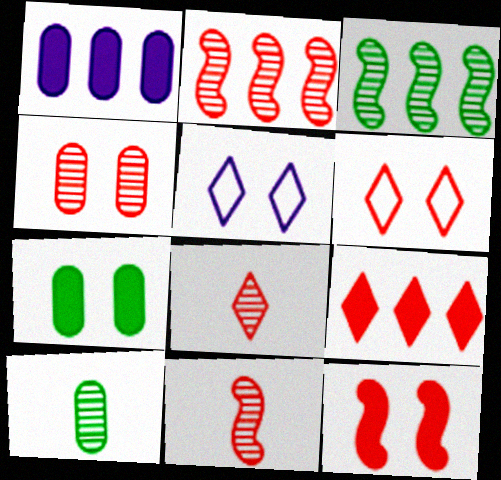[[2, 4, 8], 
[4, 6, 12], 
[6, 8, 9]]